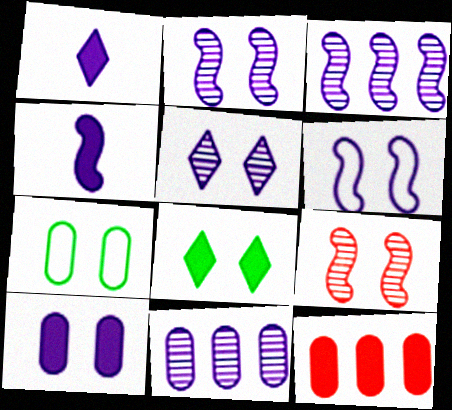[[1, 6, 11], 
[3, 4, 6], 
[4, 8, 12], 
[5, 6, 10]]